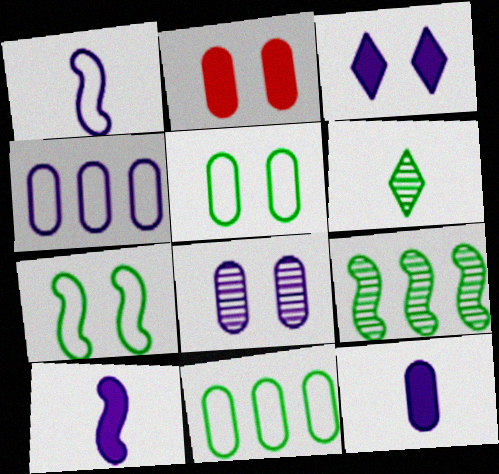[[2, 5, 8], 
[4, 8, 12]]